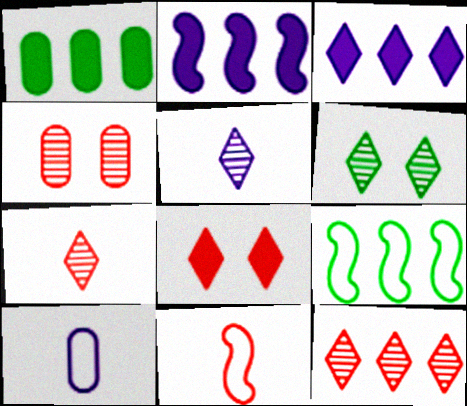[[1, 4, 10], 
[5, 6, 12]]